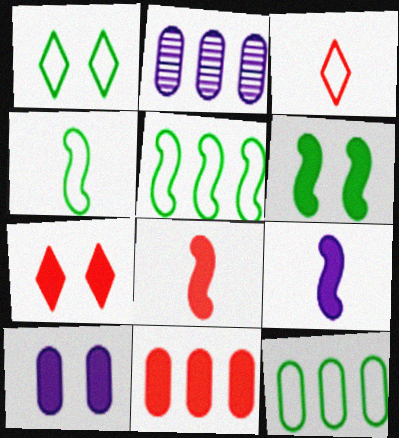[[1, 2, 8], 
[1, 4, 12], 
[2, 3, 6], 
[2, 4, 7], 
[2, 11, 12], 
[6, 7, 10], 
[7, 8, 11]]